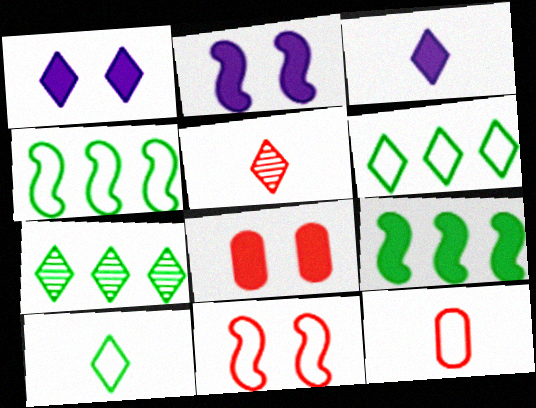[[1, 5, 6], 
[2, 7, 12], 
[3, 5, 10], 
[3, 8, 9]]